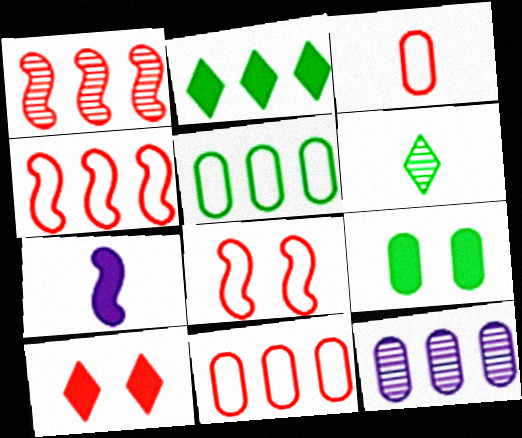[[1, 3, 10], 
[2, 4, 12], 
[3, 6, 7], 
[3, 9, 12]]